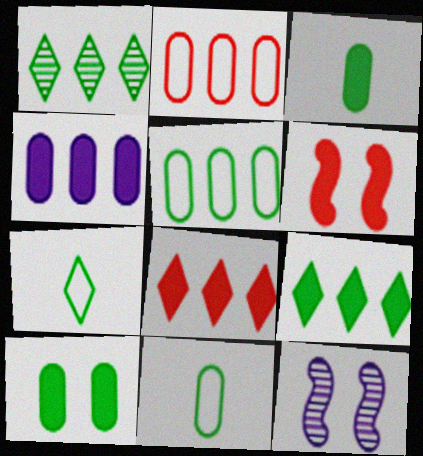[[8, 11, 12]]